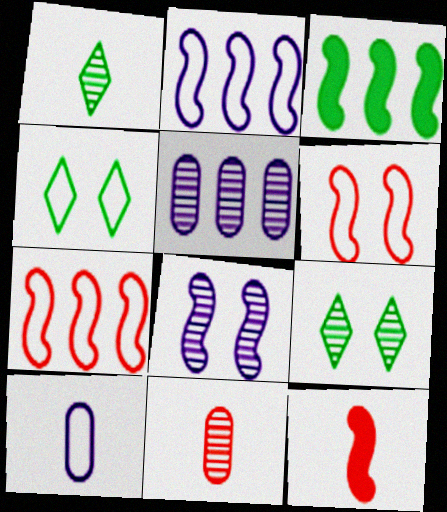[[1, 10, 12], 
[4, 5, 12], 
[4, 7, 10]]